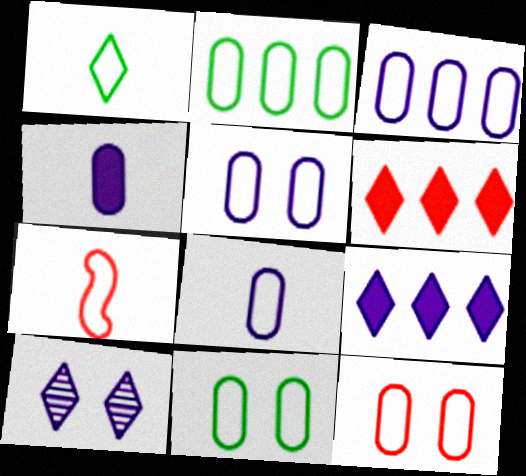[[1, 6, 10], 
[1, 7, 8], 
[2, 8, 12], 
[3, 5, 8], 
[5, 11, 12]]